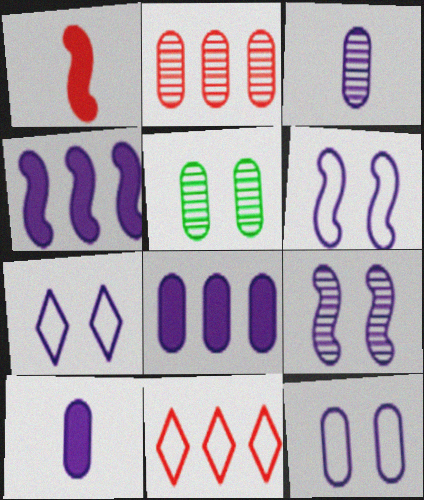[[2, 3, 5], 
[3, 4, 7], 
[3, 8, 12], 
[6, 7, 12]]